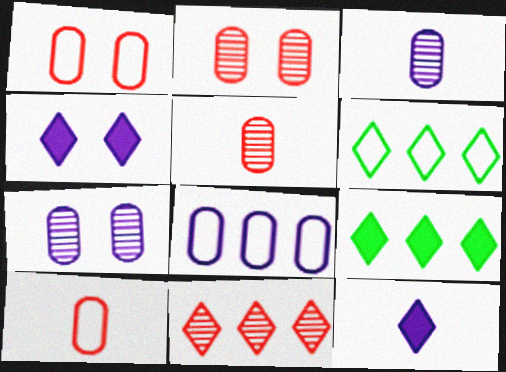[]